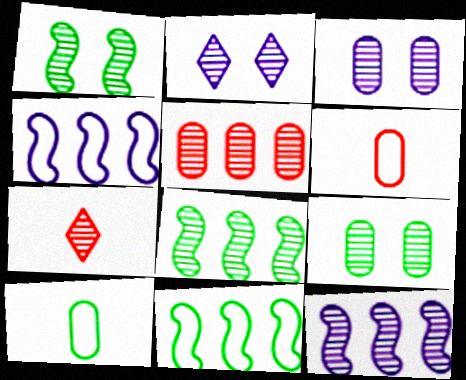[[3, 7, 8], 
[7, 9, 12]]